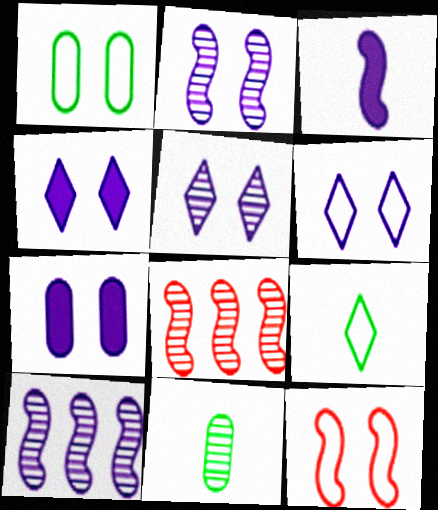[[1, 6, 12], 
[2, 6, 7], 
[4, 5, 6], 
[5, 8, 11], 
[7, 8, 9]]